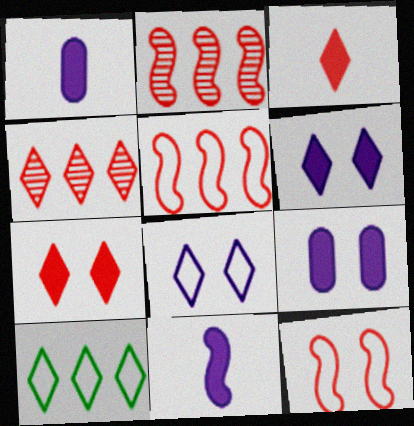[]